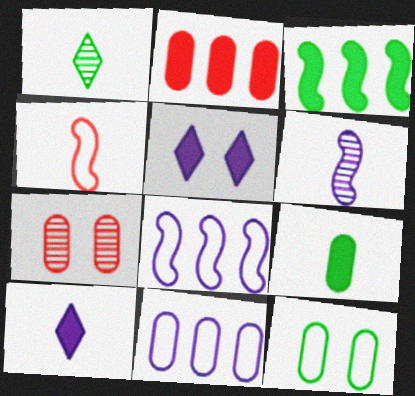[[1, 3, 12], 
[5, 6, 11], 
[7, 9, 11]]